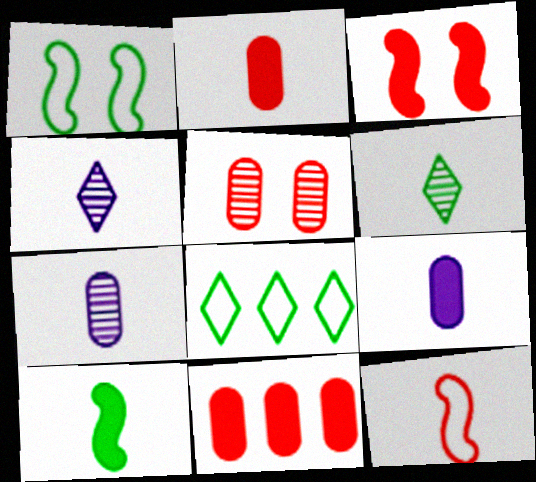[[1, 4, 11], 
[3, 7, 8], 
[6, 9, 12]]